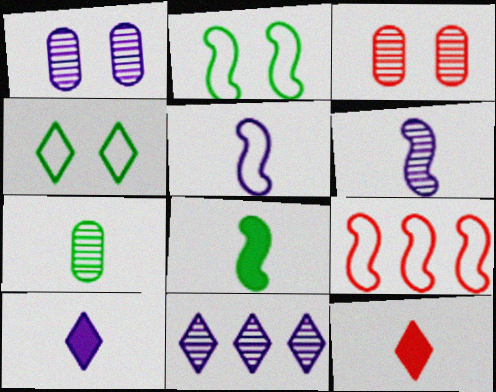[[1, 6, 11], 
[2, 5, 9], 
[3, 9, 12], 
[4, 11, 12], 
[5, 7, 12]]